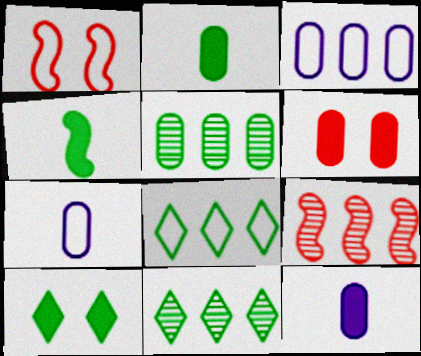[[1, 7, 8], 
[1, 11, 12], 
[5, 6, 7], 
[7, 9, 10]]